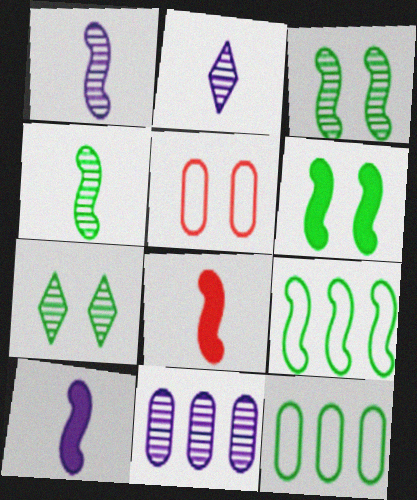[[4, 6, 9]]